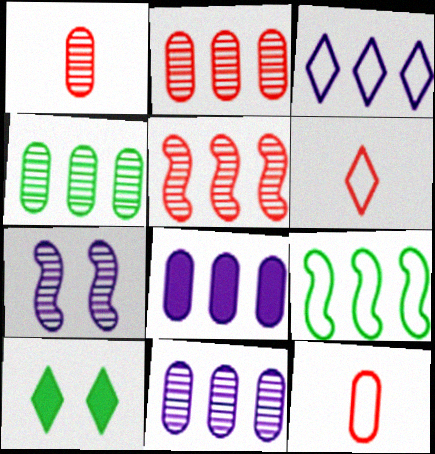[[2, 4, 11]]